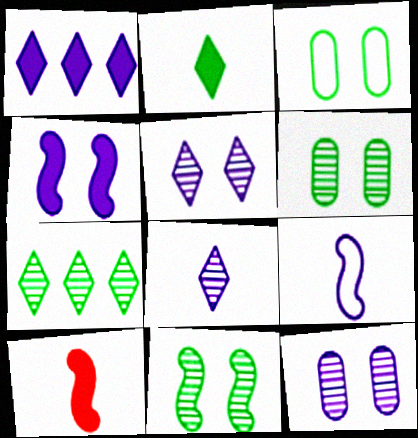[[1, 9, 12]]